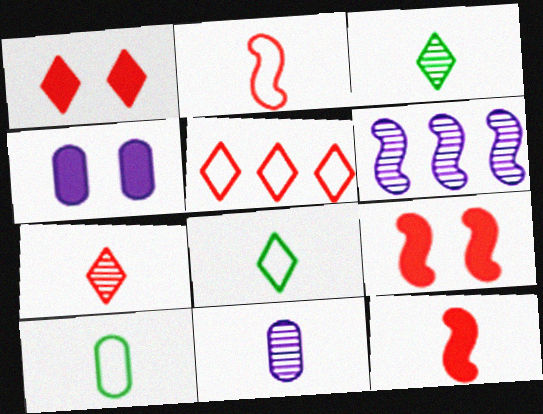[[1, 5, 7], 
[1, 6, 10], 
[8, 11, 12]]